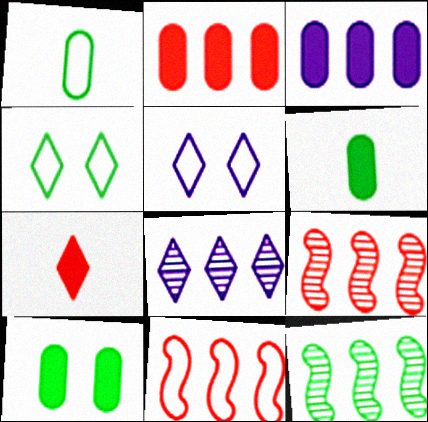[[1, 5, 11], 
[4, 6, 12], 
[4, 7, 8], 
[5, 6, 9]]